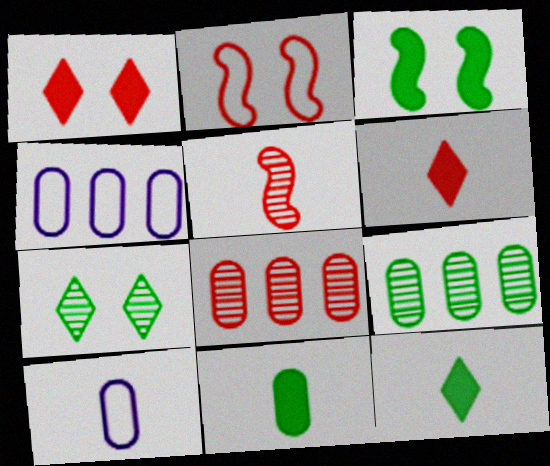[[2, 6, 8], 
[5, 10, 12]]